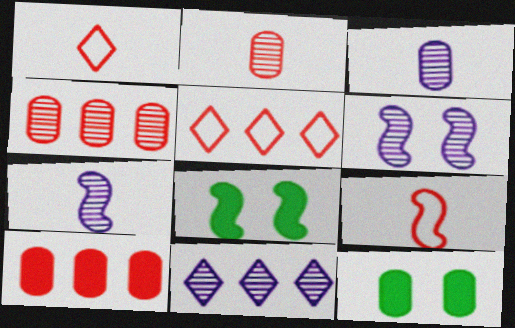[[3, 5, 8], 
[3, 6, 11], 
[5, 7, 12], 
[9, 11, 12]]